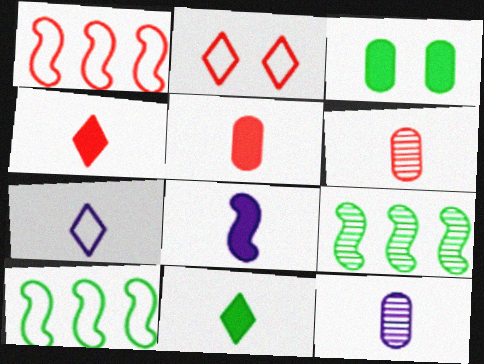[[5, 8, 11], 
[7, 8, 12]]